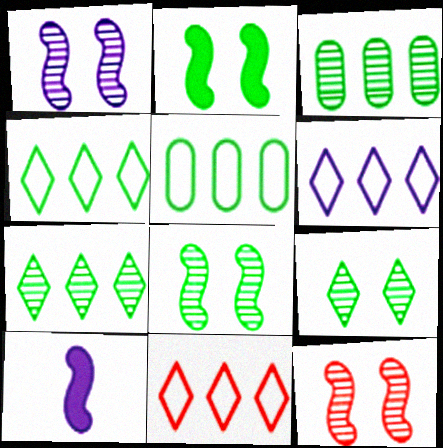[[1, 8, 12], 
[4, 6, 11]]